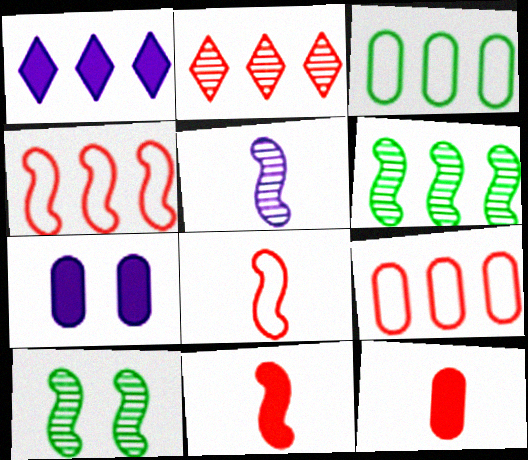[[1, 6, 9]]